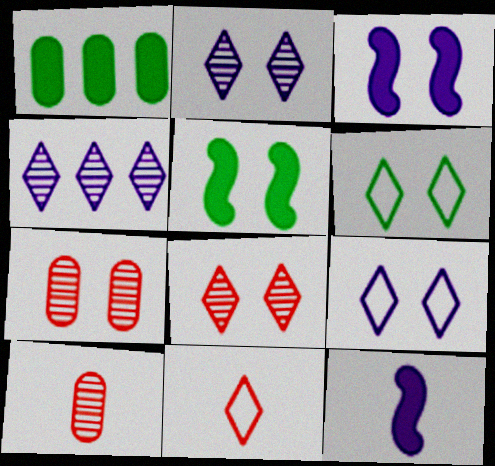[[3, 6, 7], 
[5, 7, 9]]